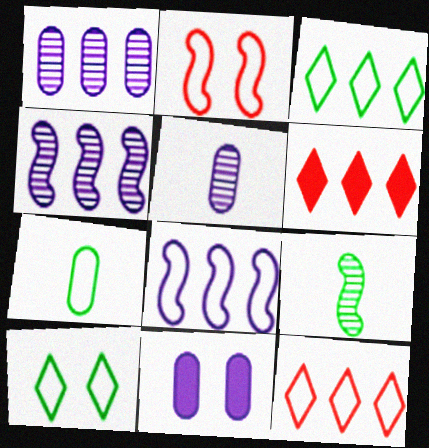[[9, 11, 12]]